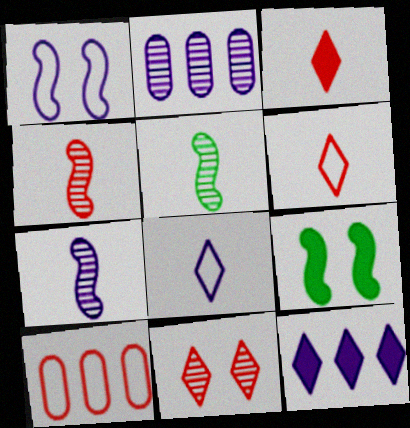[[2, 5, 11], 
[2, 6, 9], 
[4, 5, 7]]